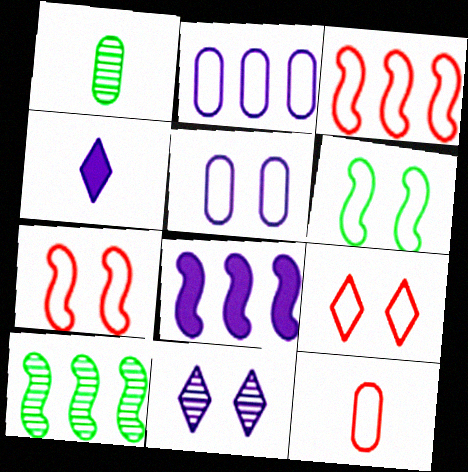[[1, 8, 9], 
[3, 8, 10], 
[3, 9, 12], 
[5, 6, 9]]